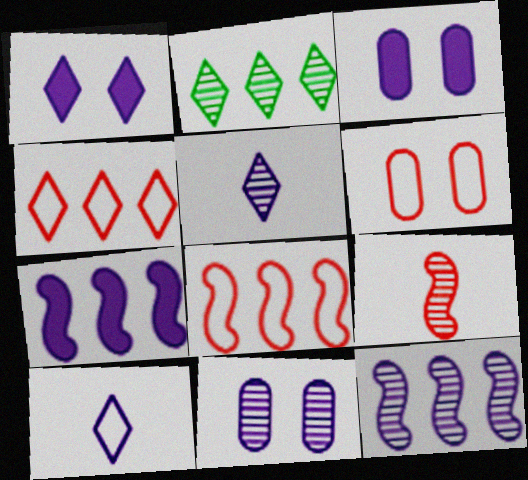[[2, 9, 11], 
[3, 10, 12], 
[5, 11, 12], 
[7, 10, 11]]